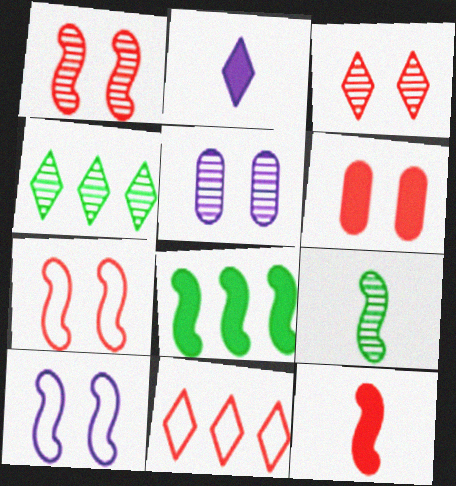[[2, 6, 8], 
[3, 6, 7]]